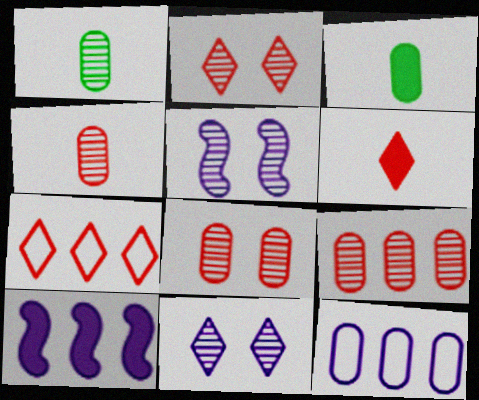[[2, 6, 7], 
[3, 5, 7], 
[3, 8, 12], 
[4, 8, 9]]